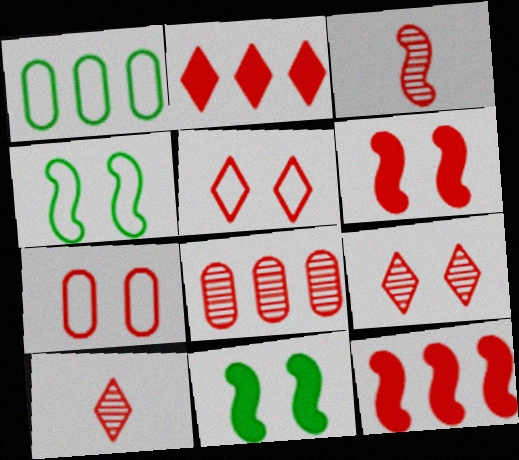[[2, 3, 7], 
[2, 5, 10], 
[3, 8, 9], 
[6, 7, 9], 
[7, 10, 12]]